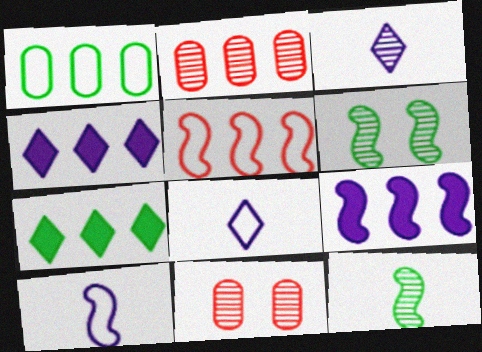[[2, 3, 6], 
[7, 10, 11]]